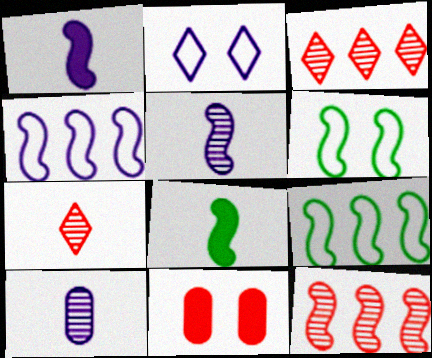[[1, 6, 12]]